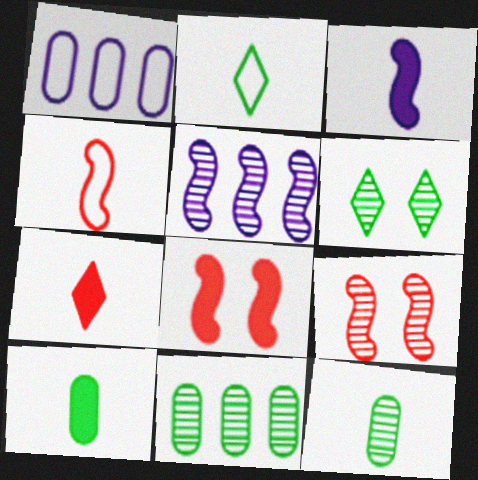[[3, 7, 10]]